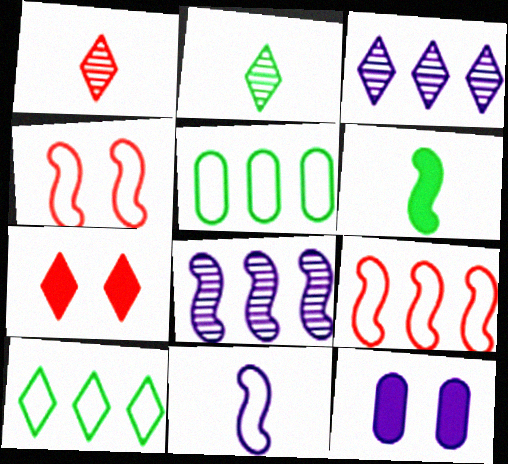[[2, 9, 12], 
[3, 11, 12], 
[4, 6, 8]]